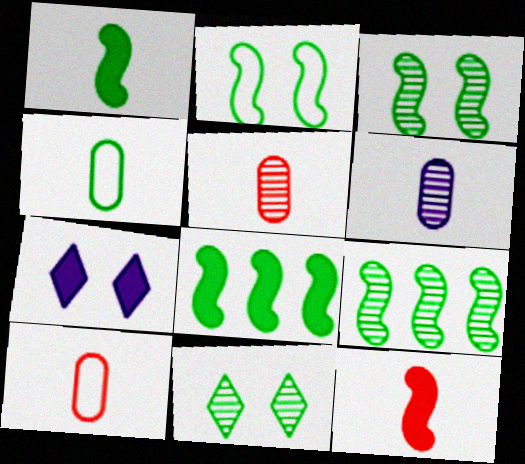[[1, 2, 9], 
[4, 8, 11], 
[7, 9, 10]]